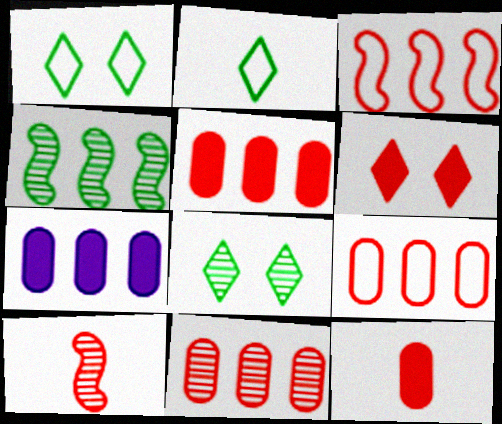[[1, 7, 10], 
[5, 9, 11], 
[6, 9, 10]]